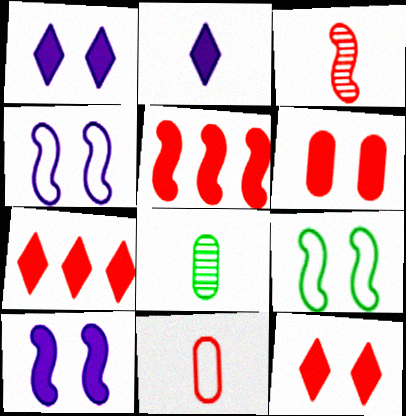[[4, 7, 8]]